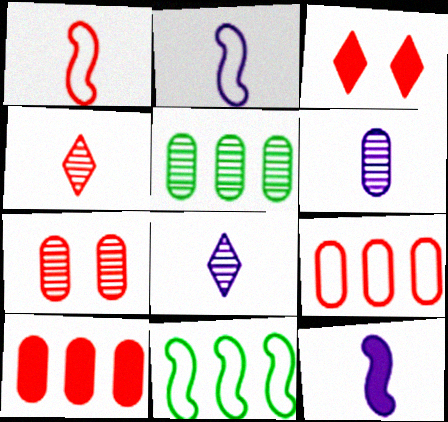[[2, 3, 5], 
[3, 6, 11], 
[5, 6, 7]]